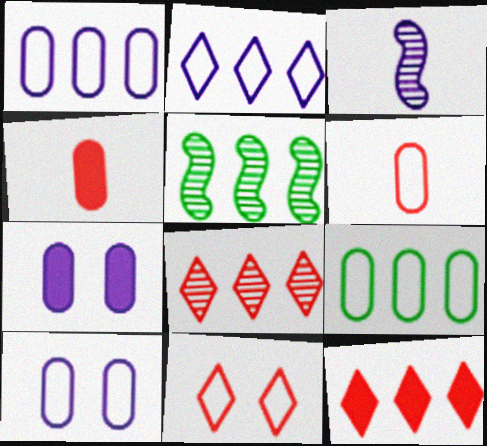[[1, 5, 12], 
[2, 3, 7], 
[6, 9, 10]]